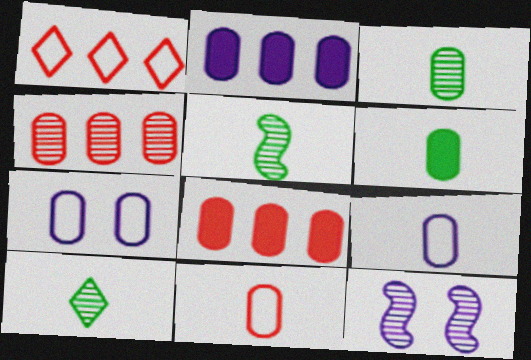[[1, 6, 12], 
[3, 5, 10], 
[3, 7, 8], 
[4, 6, 7], 
[4, 10, 12]]